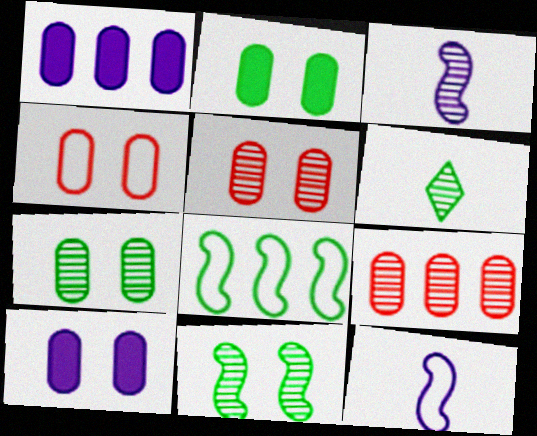[[2, 6, 8], 
[4, 7, 10]]